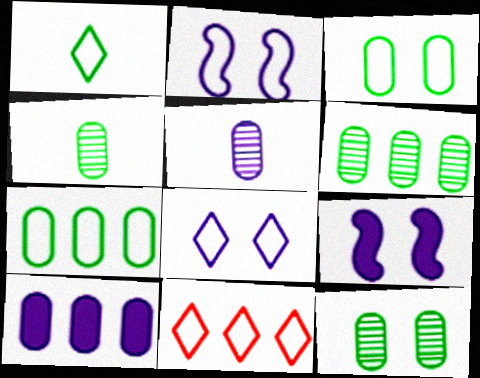[[1, 8, 11], 
[4, 6, 12], 
[4, 9, 11]]